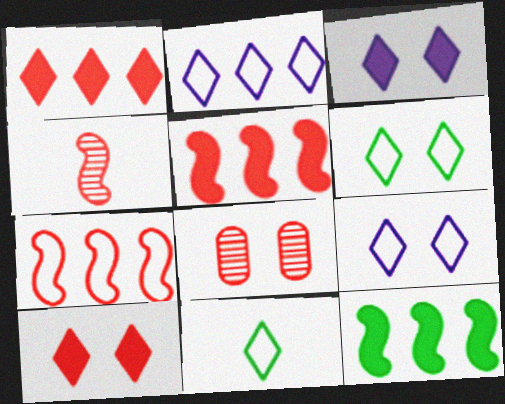[]